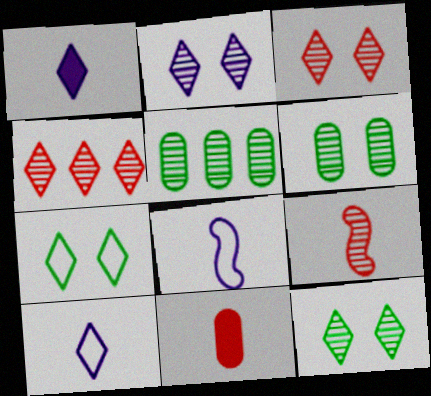[[1, 4, 7], 
[2, 3, 12], 
[2, 5, 9]]